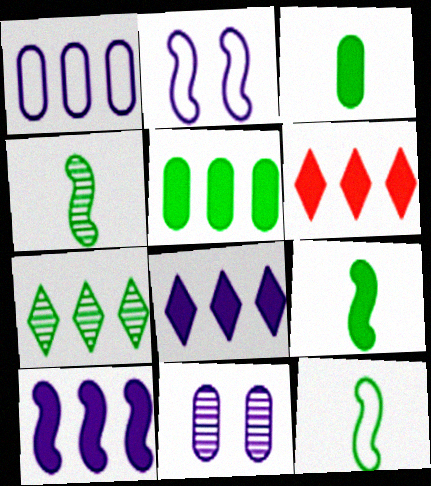[[4, 9, 12], 
[5, 6, 10], 
[6, 11, 12]]